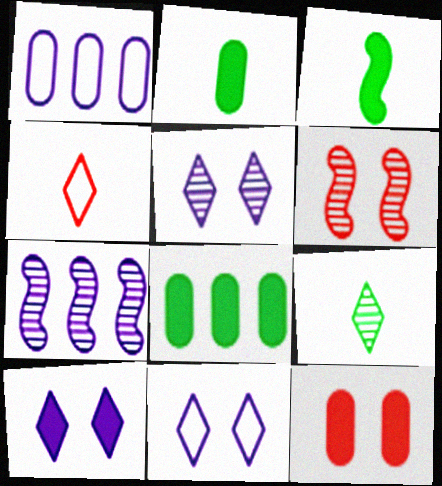[[5, 10, 11]]